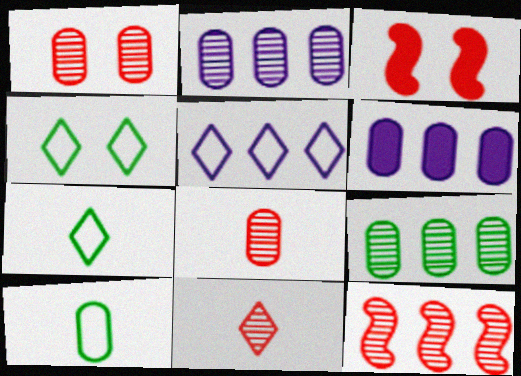[[1, 6, 10], 
[1, 11, 12], 
[2, 3, 7]]